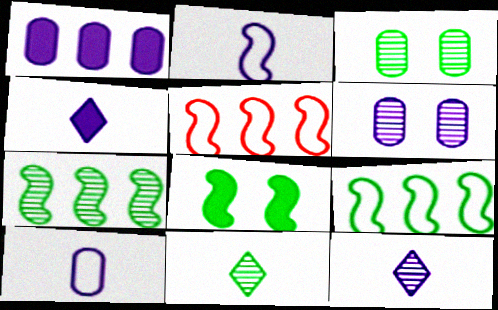[[1, 6, 10], 
[3, 4, 5], 
[3, 7, 11]]